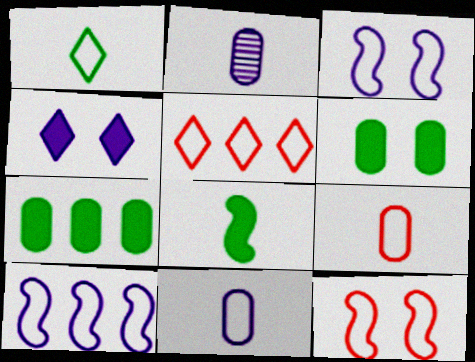[[2, 4, 10], 
[5, 9, 12]]